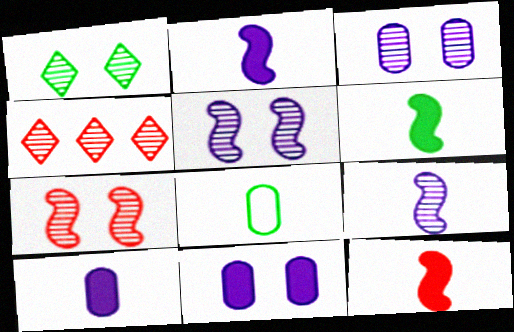[[1, 3, 7], 
[2, 6, 12]]